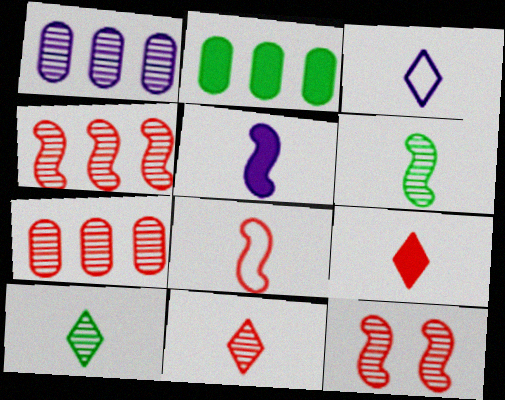[[1, 10, 12], 
[2, 3, 12], 
[3, 9, 10], 
[5, 6, 8], 
[7, 11, 12]]